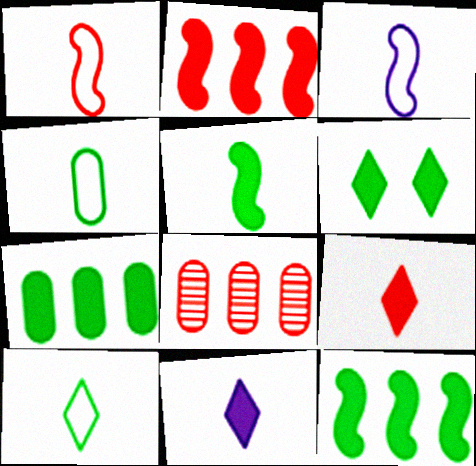[[3, 6, 8], 
[5, 6, 7]]